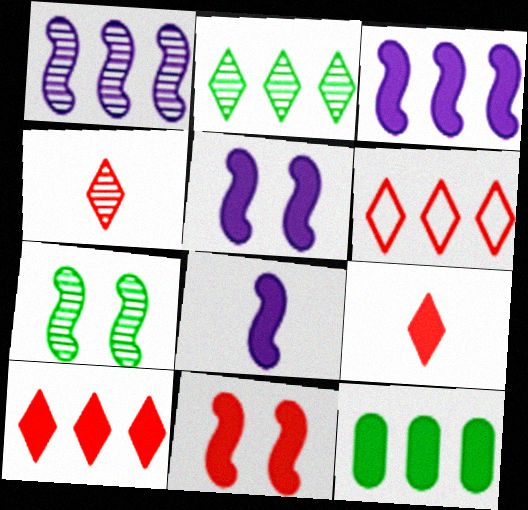[[1, 6, 12], 
[3, 5, 8], 
[3, 10, 12], 
[5, 9, 12]]